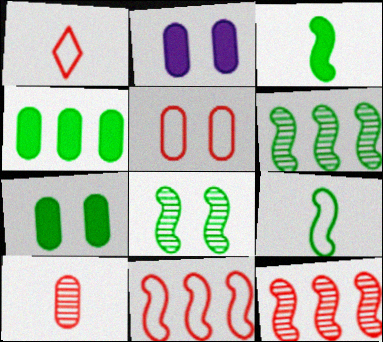[[1, 2, 6], 
[1, 5, 11]]